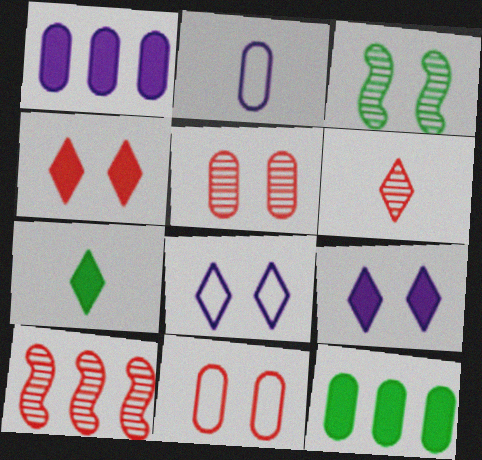[[2, 5, 12], 
[3, 9, 11], 
[5, 6, 10]]